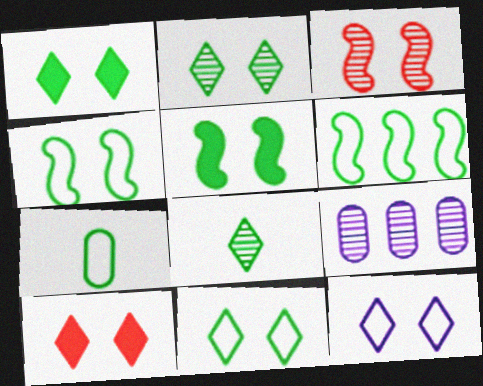[[1, 2, 11], 
[2, 10, 12], 
[3, 8, 9], 
[6, 7, 11]]